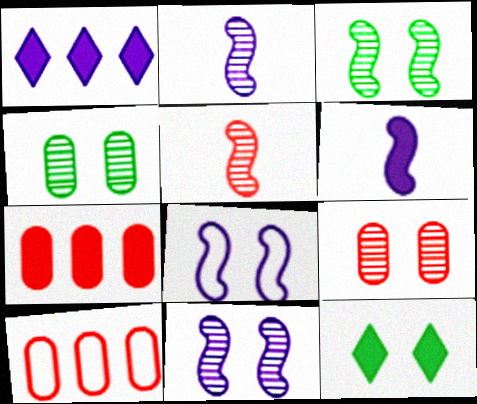[[2, 10, 12], 
[6, 7, 12], 
[8, 9, 12]]